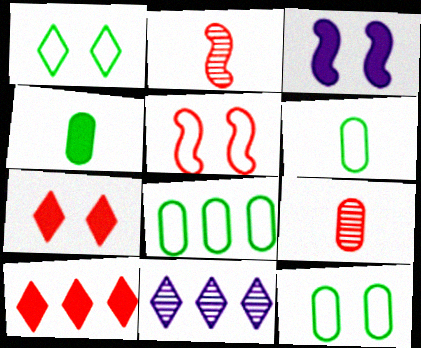[[3, 4, 10], 
[4, 5, 11], 
[5, 9, 10], 
[6, 8, 12]]